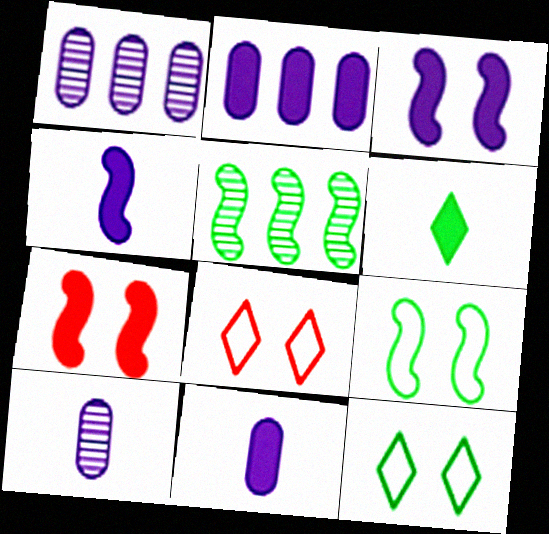[[2, 6, 7], 
[5, 8, 11]]